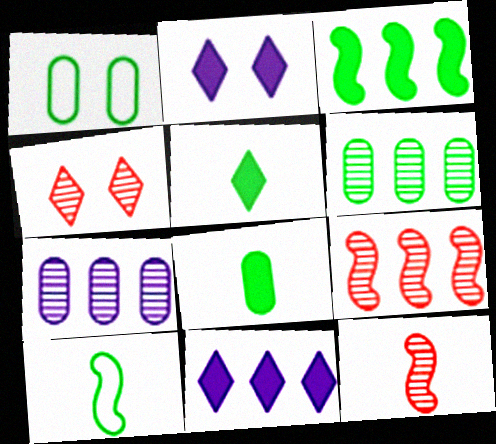[[1, 6, 8], 
[1, 11, 12]]